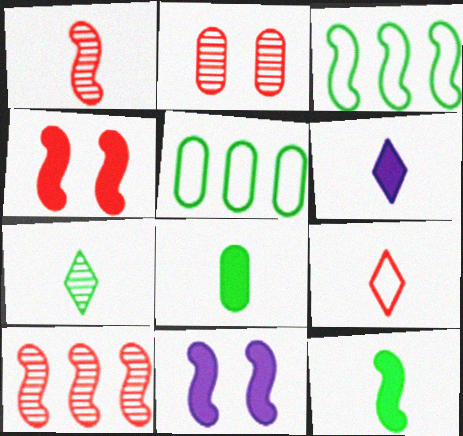[[1, 3, 11], 
[2, 3, 6], 
[6, 7, 9]]